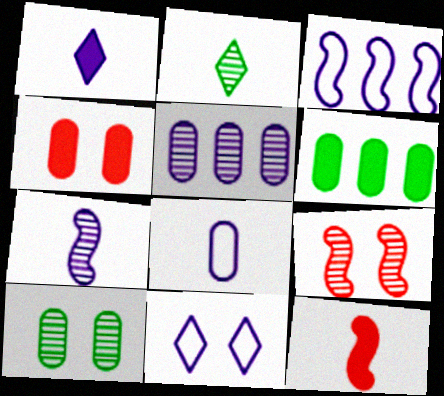[[1, 7, 8], 
[2, 3, 4], 
[2, 5, 9], 
[2, 8, 12], 
[3, 8, 11]]